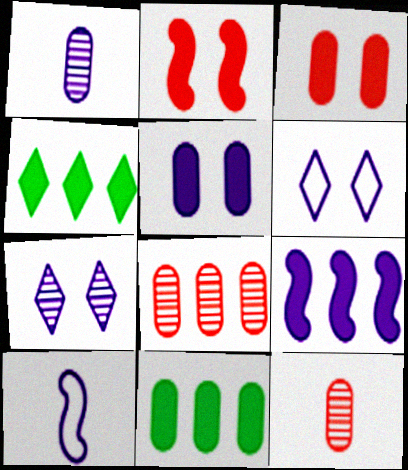[[1, 6, 9]]